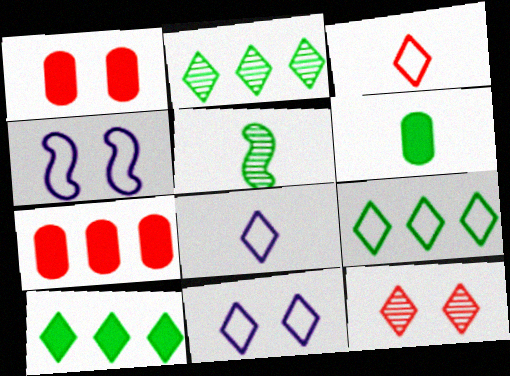[[2, 9, 10], 
[3, 9, 11], 
[5, 7, 11], 
[8, 10, 12]]